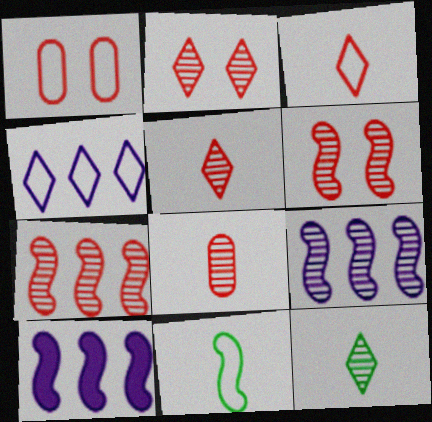[[1, 4, 11], 
[1, 10, 12], 
[2, 7, 8], 
[6, 10, 11]]